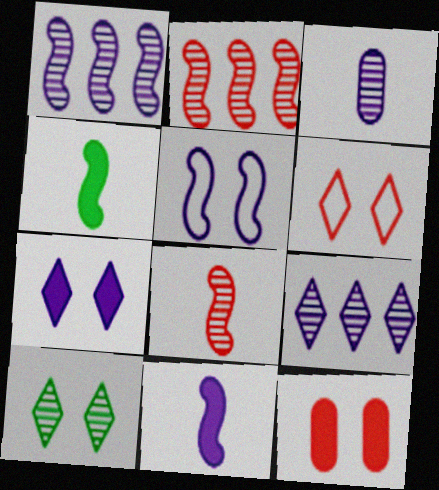[[1, 5, 11], 
[2, 3, 10], 
[2, 4, 5], 
[5, 10, 12], 
[6, 7, 10]]